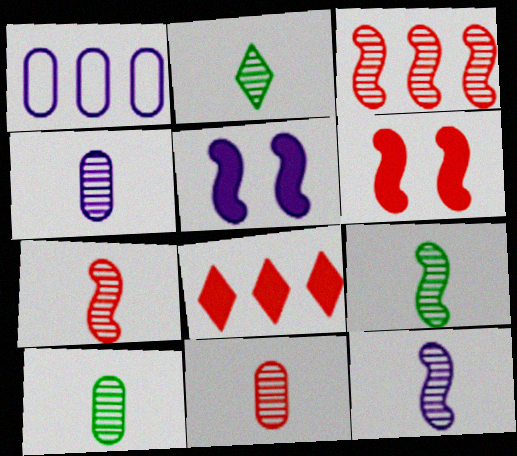[[1, 2, 6], 
[2, 4, 7], 
[2, 9, 10], 
[2, 11, 12], 
[4, 10, 11], 
[7, 9, 12]]